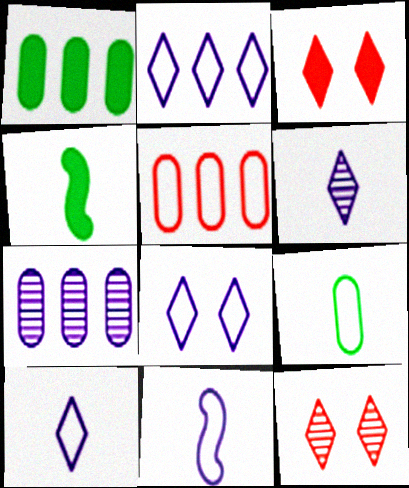[[1, 5, 7], 
[1, 11, 12], 
[2, 8, 10]]